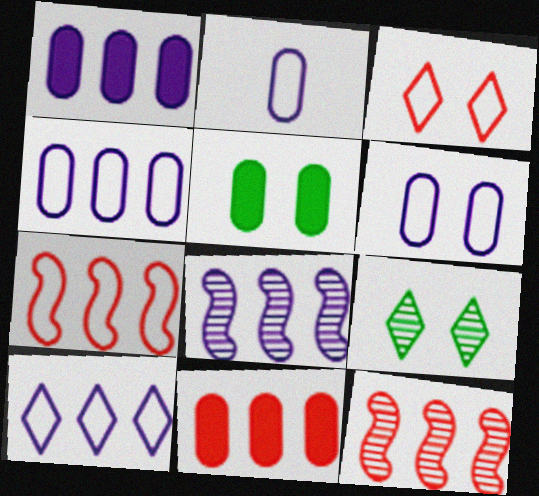[[1, 8, 10], 
[2, 4, 6]]